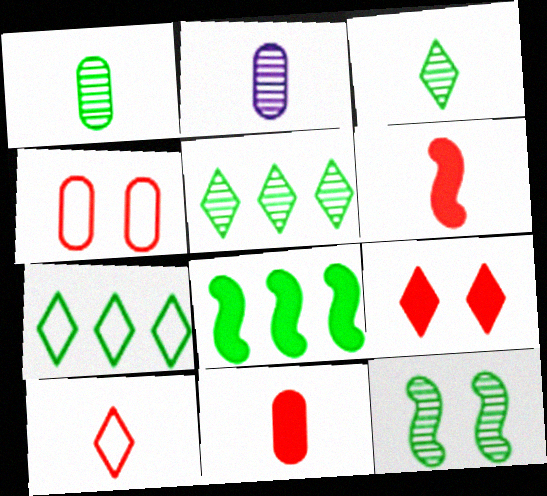[[1, 5, 12]]